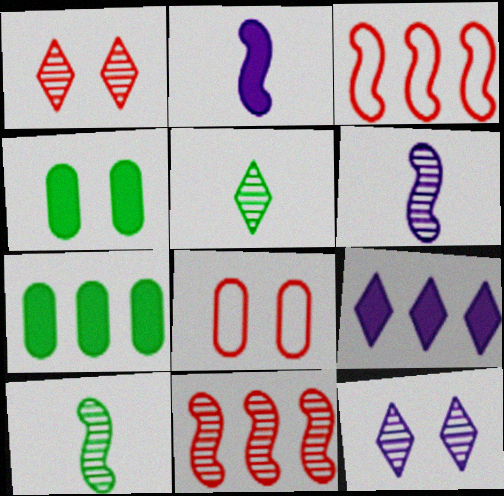[[8, 9, 10]]